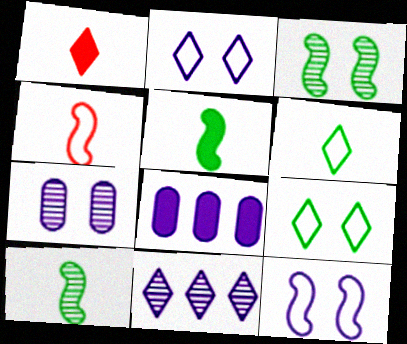[[1, 9, 11]]